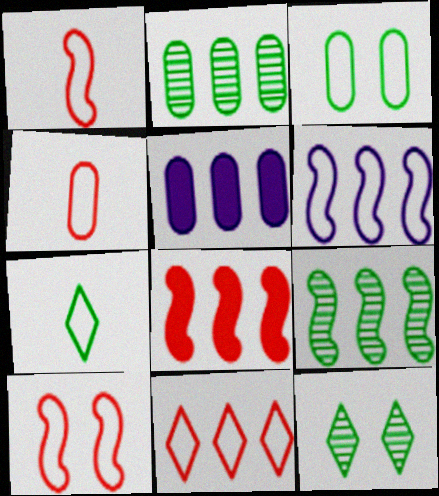[[1, 5, 12], 
[4, 10, 11], 
[5, 9, 11], 
[6, 8, 9]]